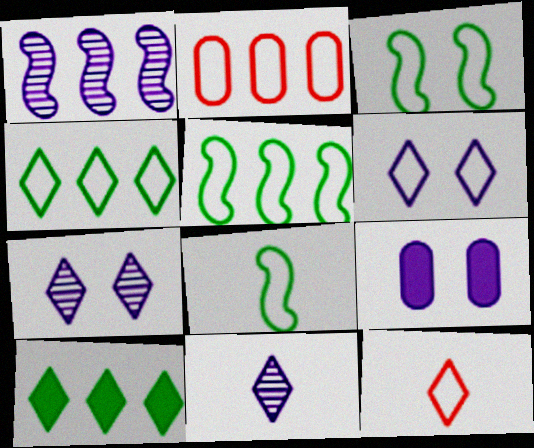[[1, 2, 10], 
[2, 6, 8], 
[3, 5, 8], 
[4, 6, 12], 
[7, 10, 12]]